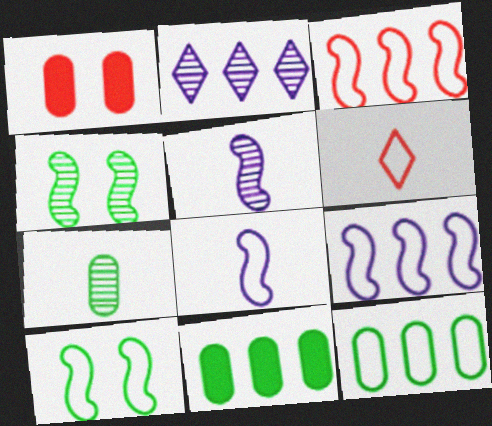[[2, 3, 11], 
[3, 8, 10]]